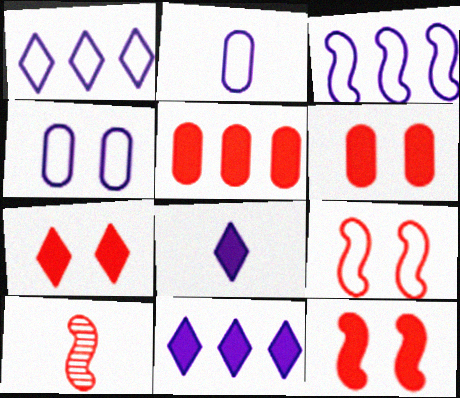[[6, 7, 12]]